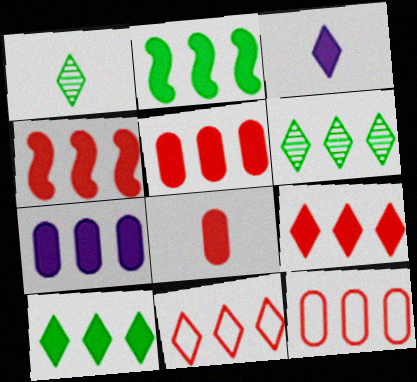[[2, 7, 9], 
[4, 5, 9], 
[4, 7, 10]]